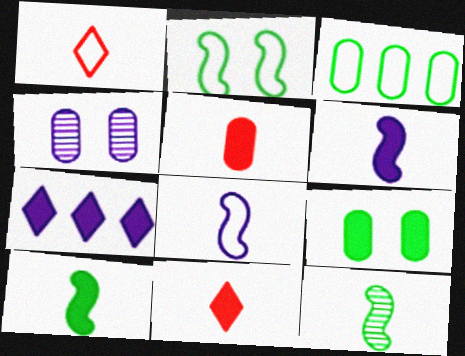[[3, 4, 5], 
[4, 7, 8]]